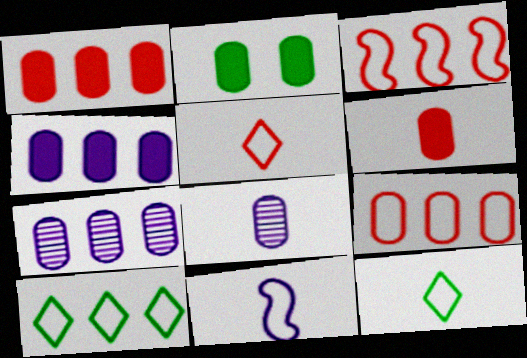[[2, 4, 6], 
[2, 8, 9]]